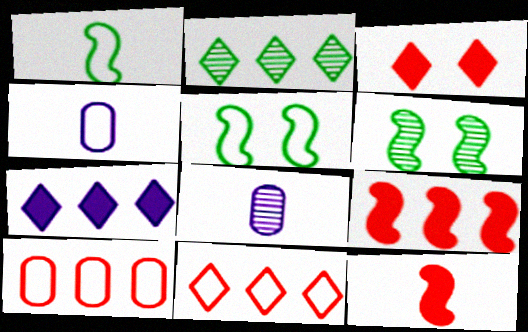[[2, 7, 11], 
[4, 5, 11]]